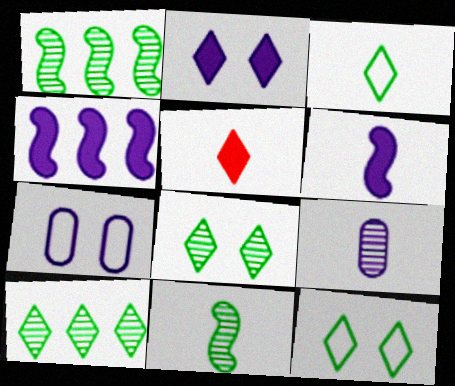[[1, 5, 7]]